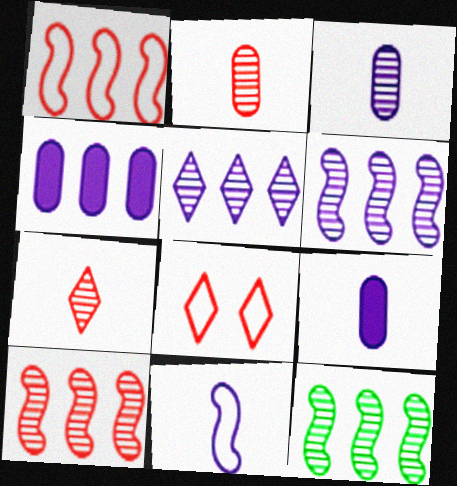[[6, 10, 12], 
[8, 9, 12]]